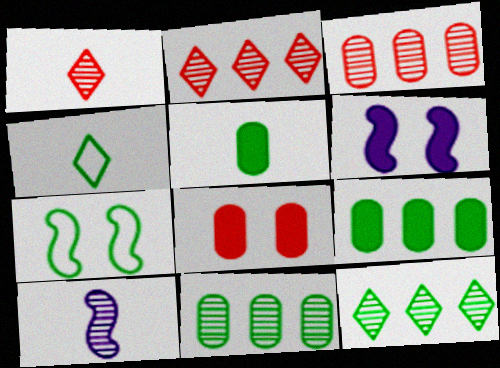[[3, 4, 6], 
[5, 7, 12]]